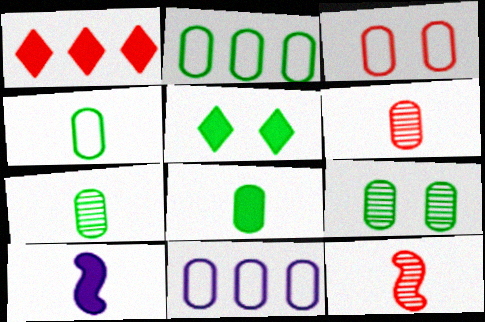[[1, 3, 12], 
[2, 8, 9], 
[3, 4, 11], 
[4, 7, 8], 
[5, 11, 12]]